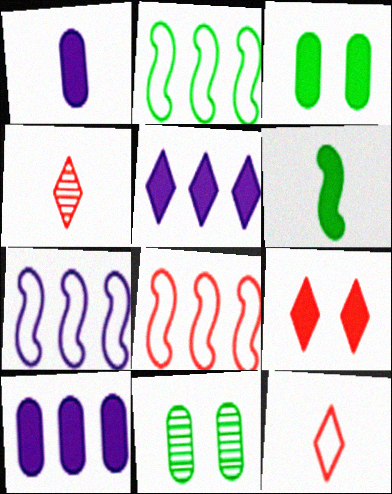[[2, 7, 8], 
[3, 4, 7], 
[6, 9, 10]]